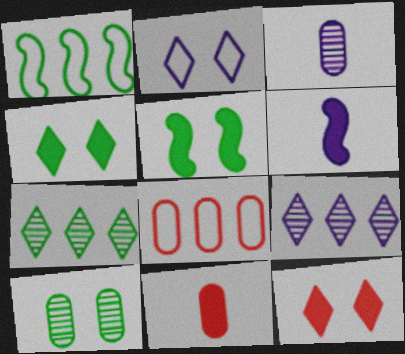[[1, 3, 12]]